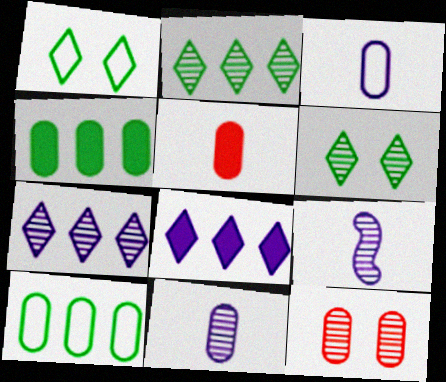[[2, 9, 12], 
[3, 4, 12]]